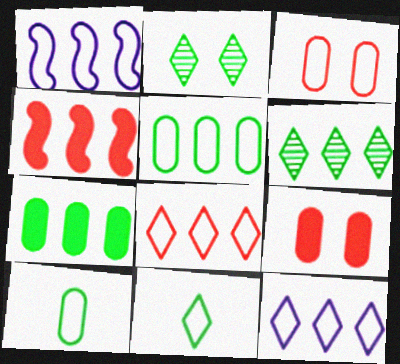[[1, 3, 11], 
[1, 5, 8]]